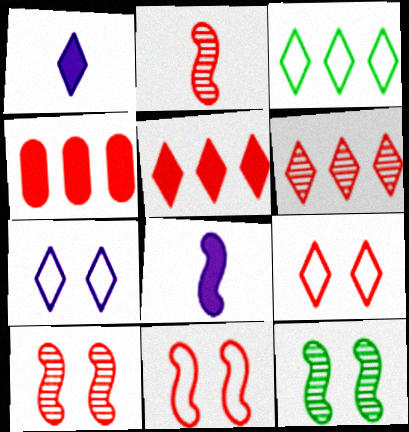[[2, 4, 9]]